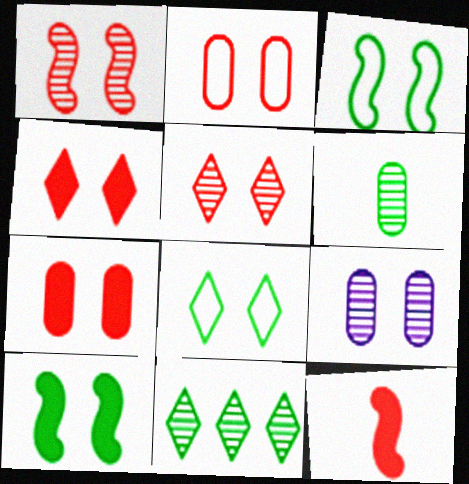[[1, 2, 4], 
[3, 4, 9]]